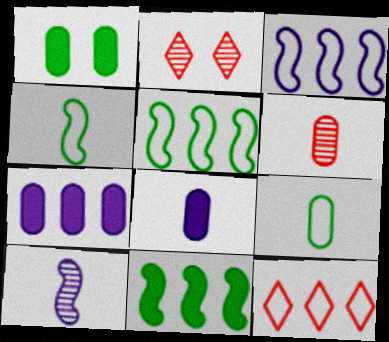[[1, 10, 12], 
[2, 4, 7], 
[2, 5, 8], 
[6, 8, 9]]